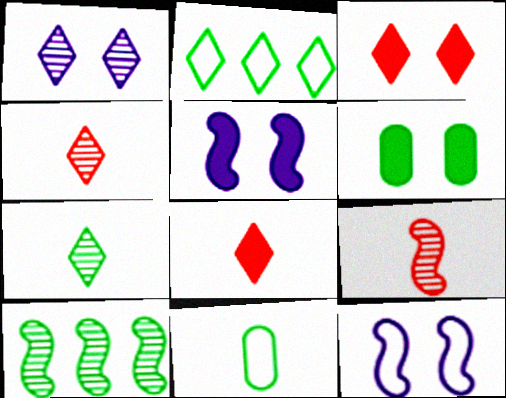[[1, 2, 8], 
[3, 5, 6]]